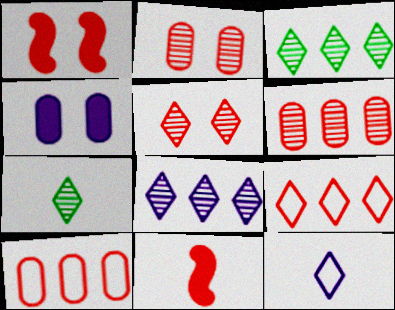[[2, 9, 11], 
[5, 7, 8], 
[5, 10, 11]]